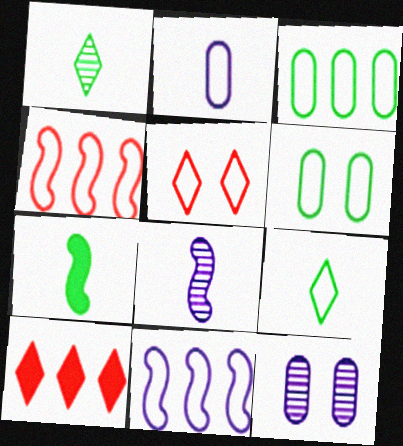[[6, 8, 10]]